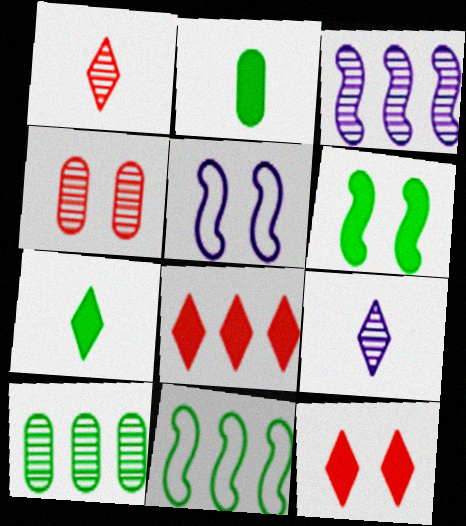[]